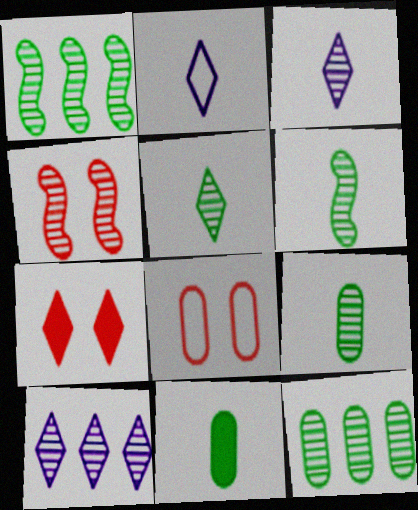[[3, 4, 12], 
[4, 7, 8], 
[4, 9, 10], 
[5, 6, 9]]